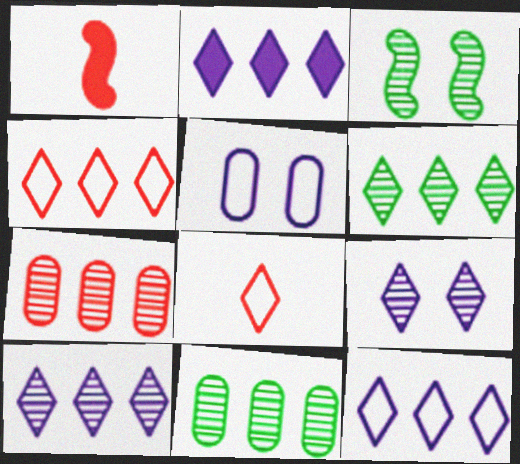[[1, 5, 6], 
[2, 4, 6], 
[2, 10, 12]]